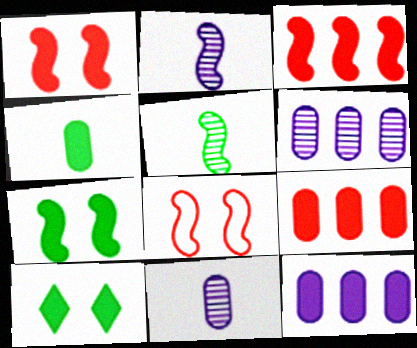[]